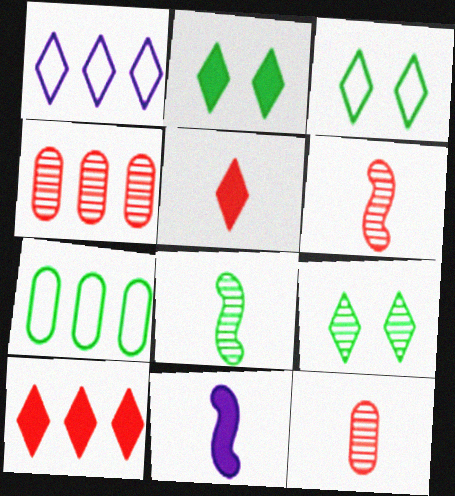[[1, 5, 9], 
[2, 3, 9], 
[2, 7, 8], 
[3, 4, 11]]